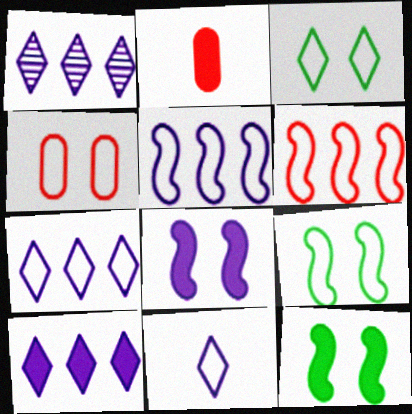[[1, 2, 9], 
[1, 7, 10], 
[2, 10, 12]]